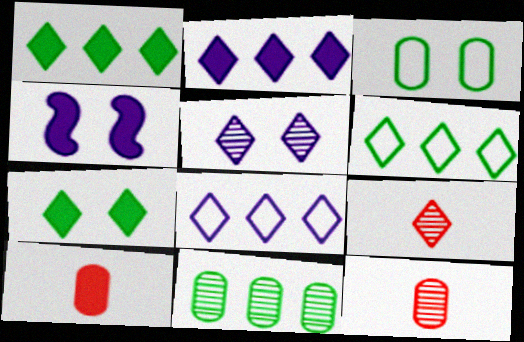[[1, 4, 10], 
[4, 6, 12], 
[7, 8, 9]]